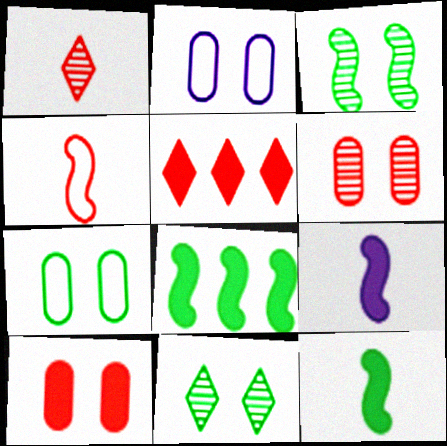[[1, 2, 8], 
[4, 5, 6]]